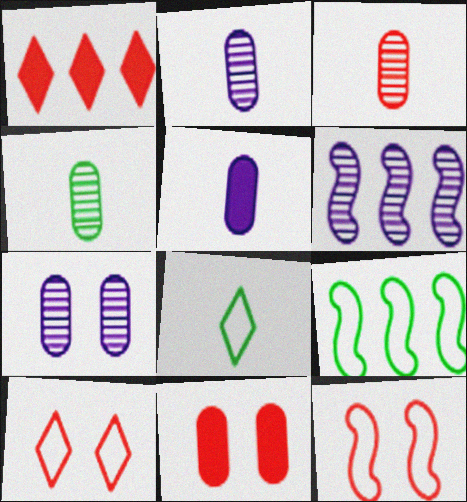[[1, 3, 12], 
[2, 3, 4], 
[6, 8, 11]]